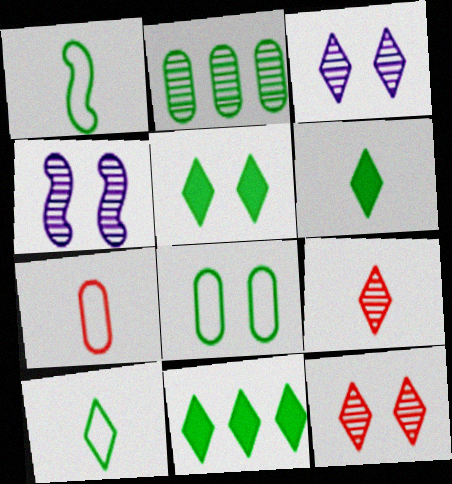[[1, 2, 5], 
[2, 4, 9], 
[4, 7, 11], 
[5, 6, 11]]